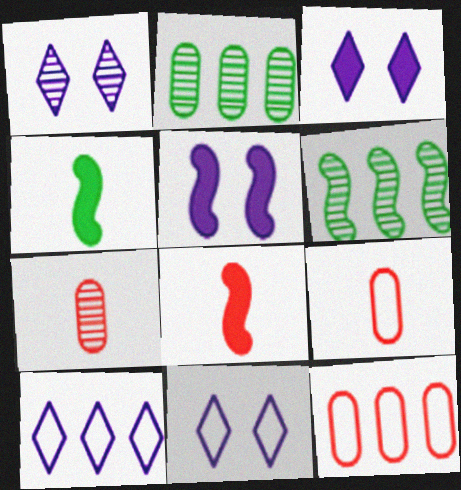[[1, 3, 11], 
[1, 4, 12], 
[1, 6, 7], 
[2, 8, 11], 
[3, 6, 9]]